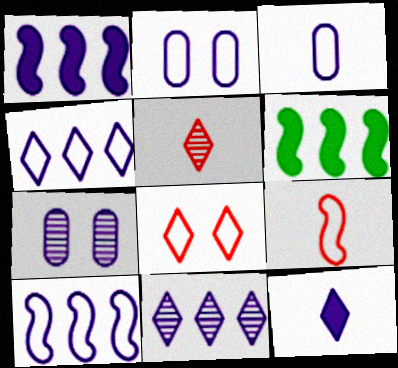[[2, 5, 6], 
[7, 10, 12]]